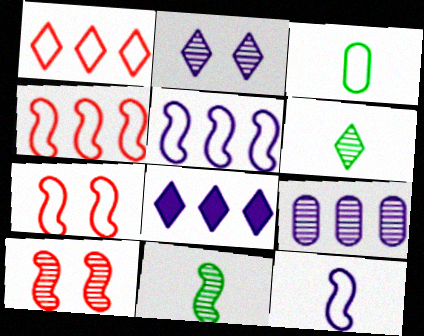[[3, 8, 10], 
[5, 8, 9], 
[6, 9, 10]]